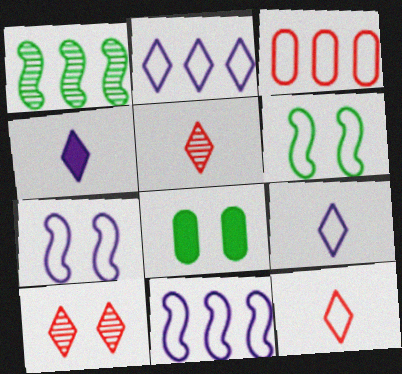[[3, 6, 9], 
[5, 8, 11], 
[7, 8, 10]]